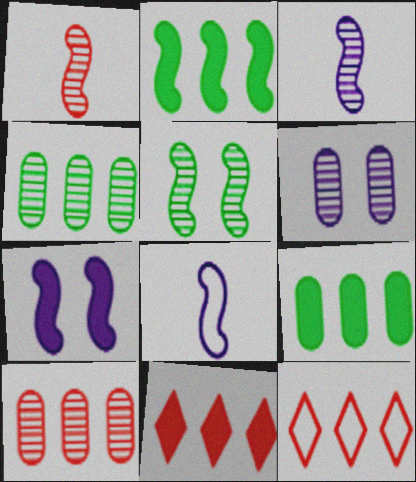[]